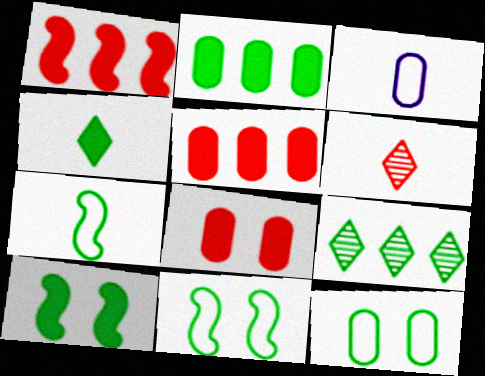[[2, 4, 10]]